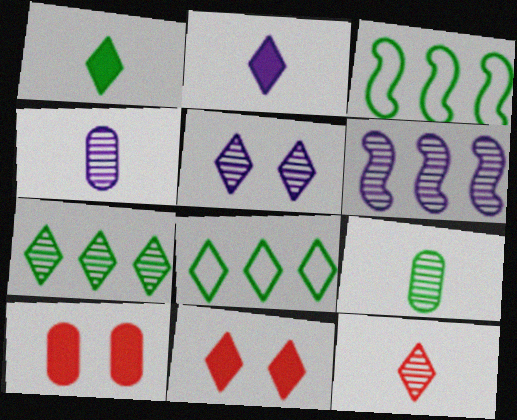[[3, 4, 11], 
[4, 5, 6], 
[5, 7, 12]]